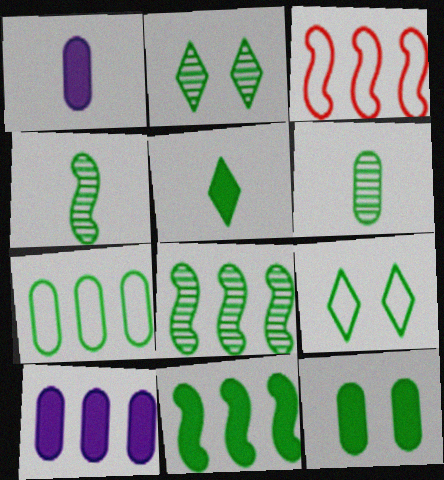[[1, 2, 3], 
[2, 6, 8], 
[5, 11, 12], 
[6, 7, 12], 
[6, 9, 11]]